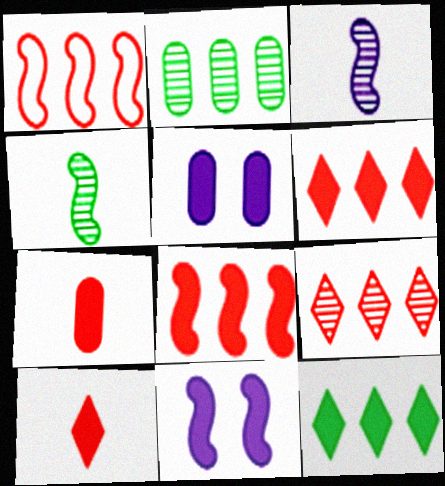[[1, 4, 11], 
[7, 11, 12]]